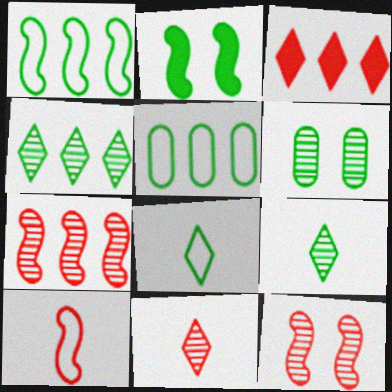[[2, 5, 9]]